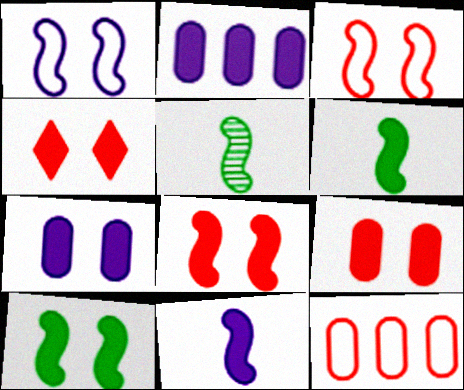[[2, 4, 6], 
[4, 7, 10], 
[4, 8, 9]]